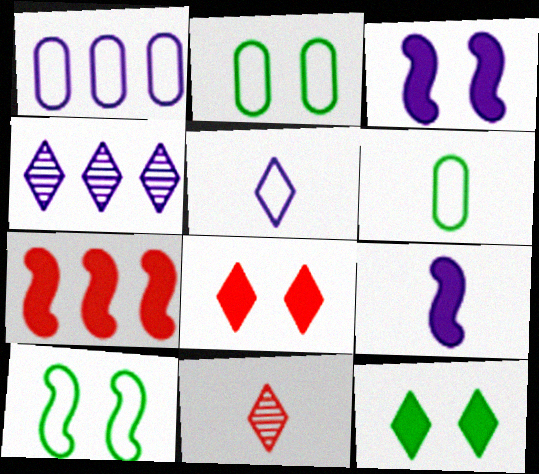[[6, 9, 11]]